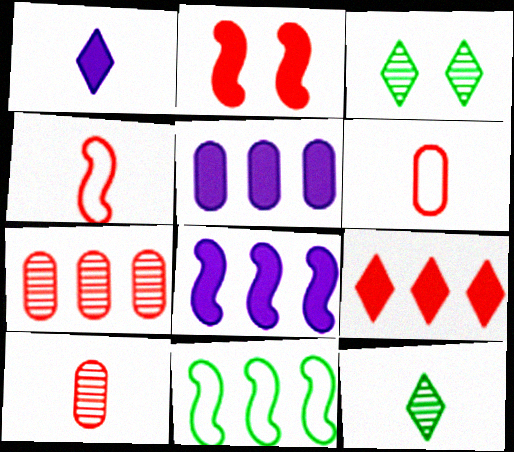[[3, 4, 5], 
[3, 6, 8]]